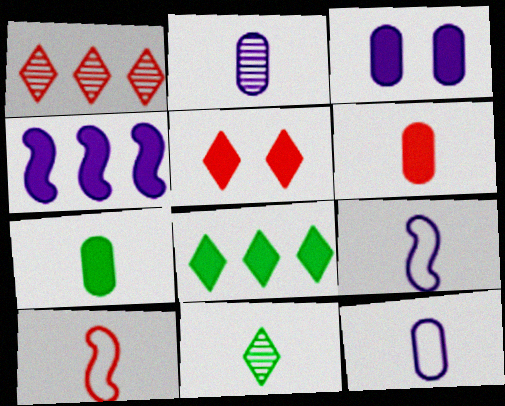[[4, 5, 7], 
[6, 9, 11]]